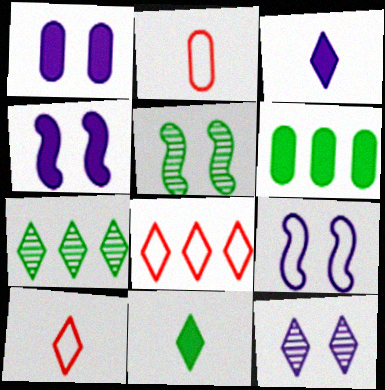[[1, 9, 12], 
[2, 4, 7], 
[8, 11, 12]]